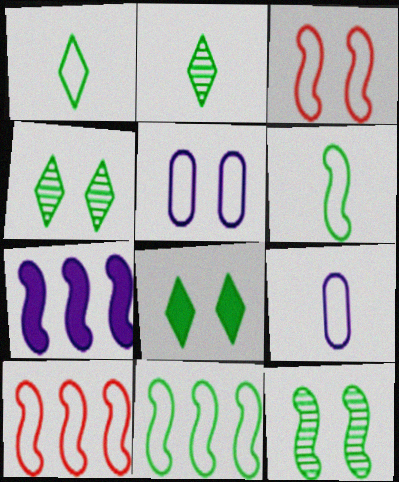[[1, 5, 10]]